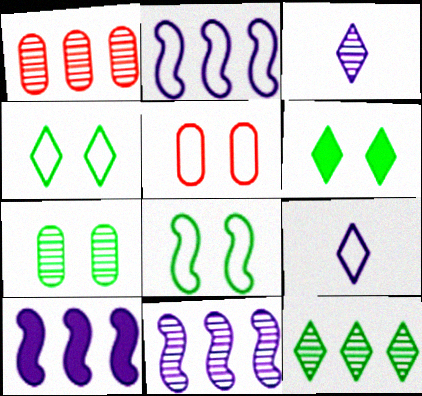[[1, 11, 12], 
[2, 10, 11], 
[6, 7, 8]]